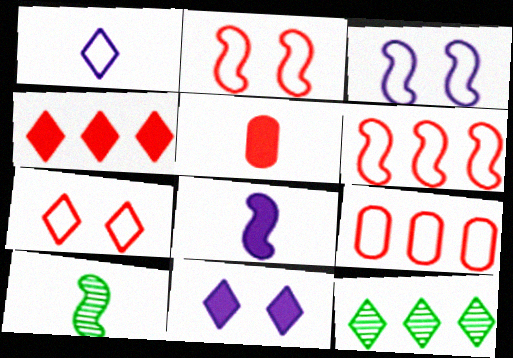[[1, 5, 10], 
[3, 5, 12], 
[9, 10, 11]]